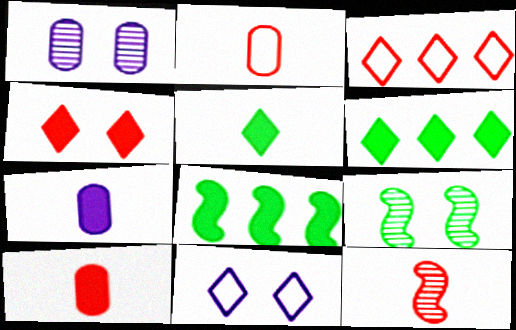[[3, 7, 9], 
[4, 7, 8]]